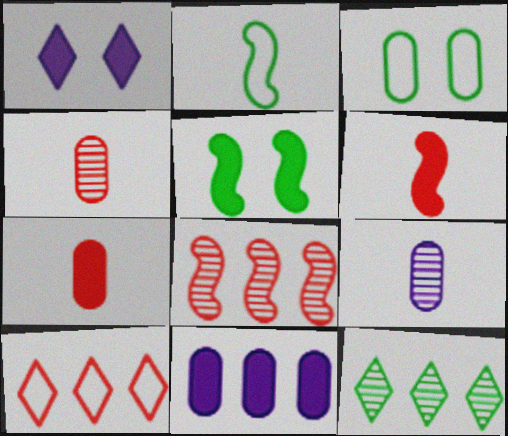[[3, 4, 11], 
[5, 9, 10]]